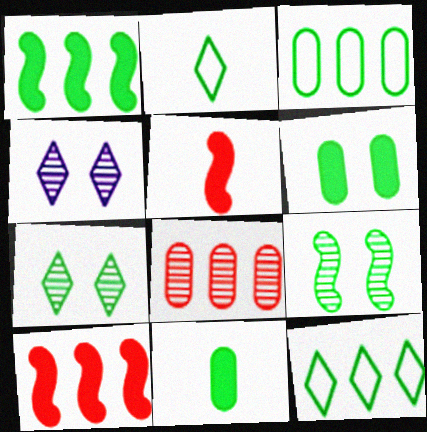[[3, 4, 5], 
[9, 11, 12]]